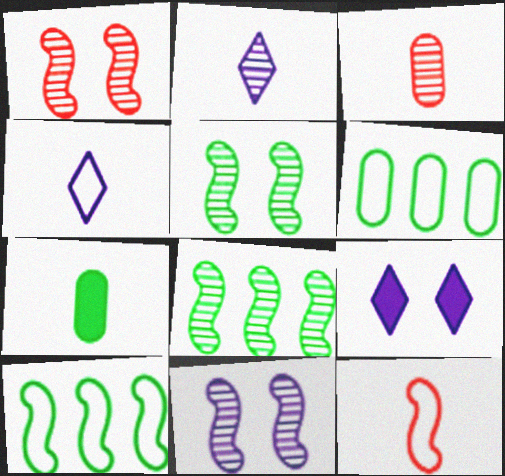[[1, 5, 11], 
[2, 7, 12], 
[3, 9, 10]]